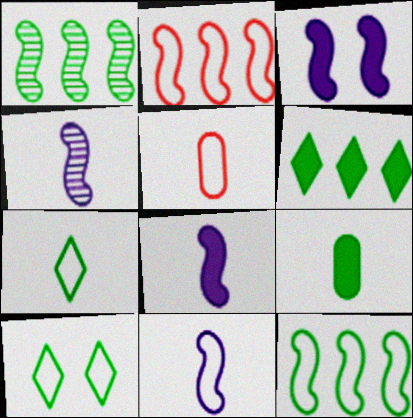[[1, 9, 10], 
[4, 8, 11], 
[5, 7, 11]]